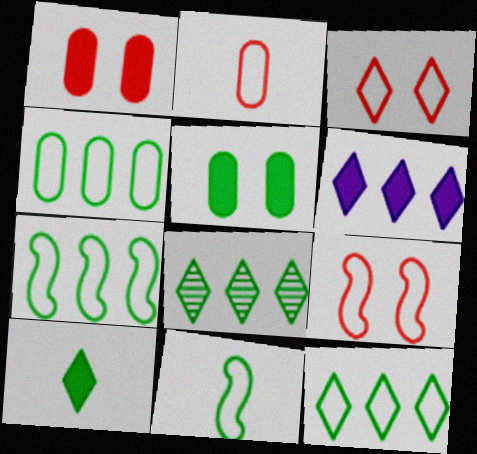[[4, 7, 12], 
[5, 8, 11]]